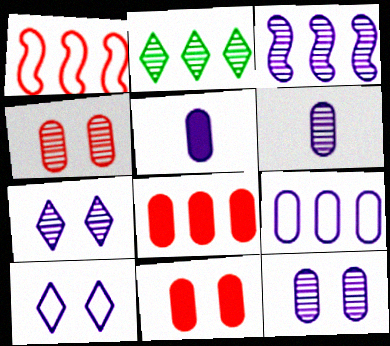[[3, 5, 10], 
[3, 6, 7], 
[5, 9, 12]]